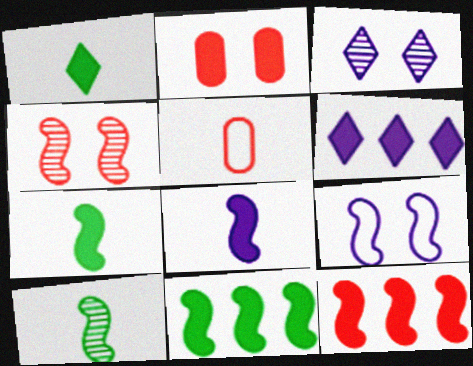[[2, 6, 7], 
[3, 5, 11], 
[9, 10, 12]]